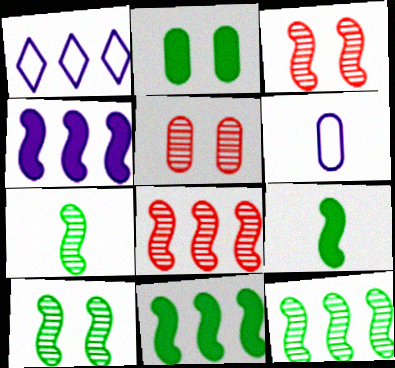[[1, 5, 9], 
[7, 10, 12]]